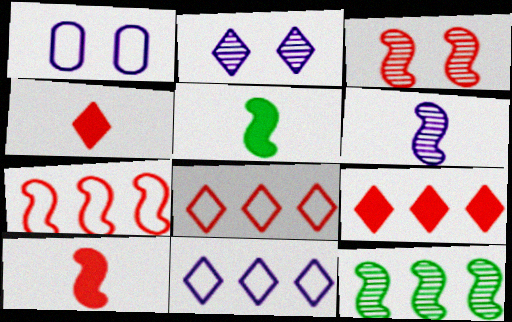[[1, 4, 12], 
[3, 6, 12], 
[3, 7, 10]]